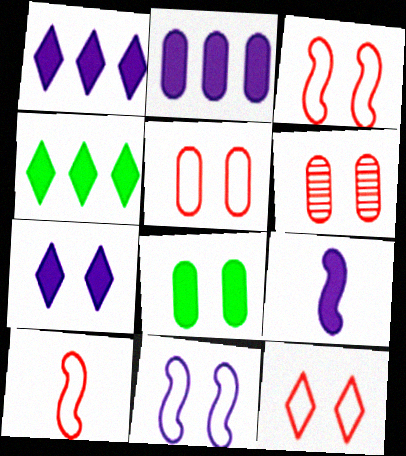[[2, 7, 9], 
[3, 5, 12]]